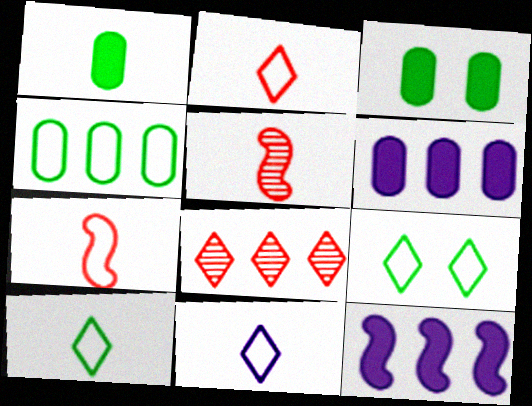[[1, 5, 11], 
[2, 10, 11], 
[4, 8, 12], 
[5, 6, 9]]